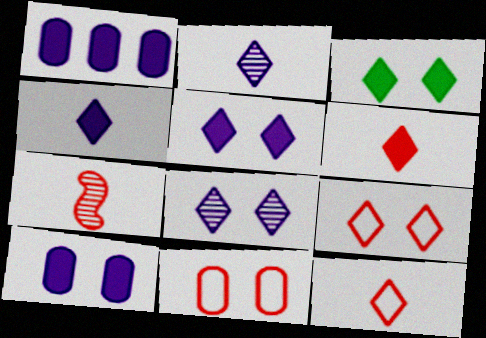[[3, 8, 9]]